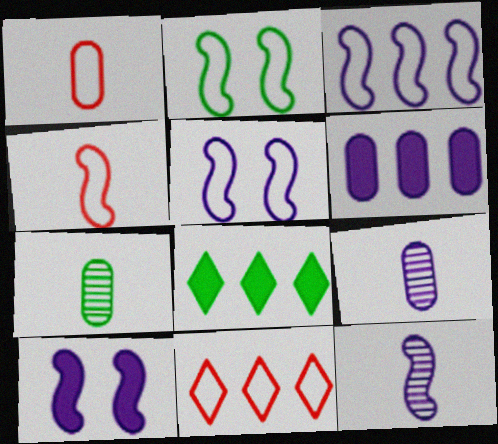[[2, 3, 4], 
[2, 7, 8], 
[3, 10, 12], 
[7, 10, 11]]